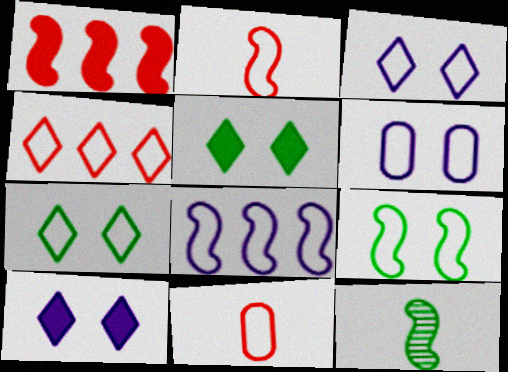[[2, 8, 9], 
[7, 8, 11]]